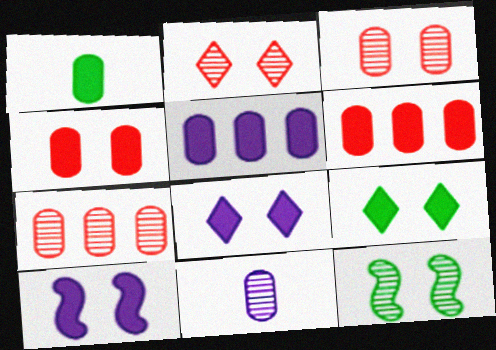[[1, 4, 5], 
[4, 9, 10]]